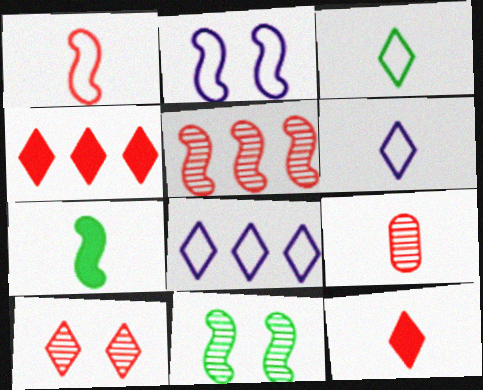[[1, 9, 12], 
[2, 5, 7], 
[5, 9, 10], 
[6, 7, 9]]